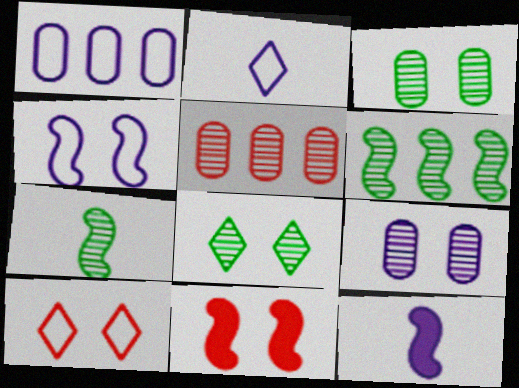[[1, 2, 4]]